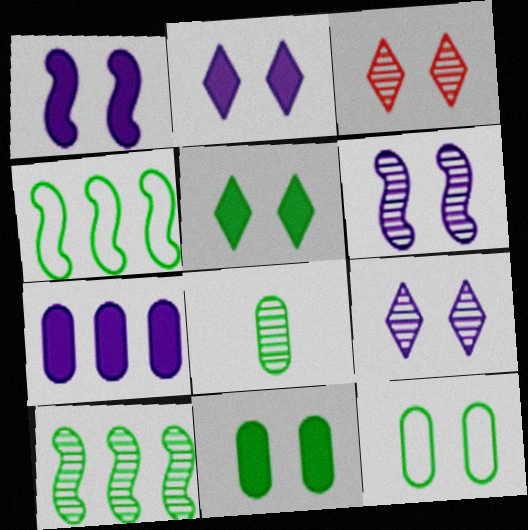[[1, 3, 12], 
[4, 5, 8]]